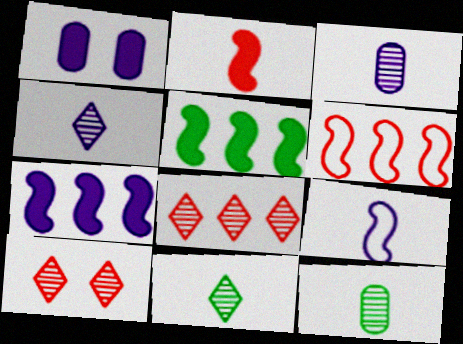[[1, 6, 11]]